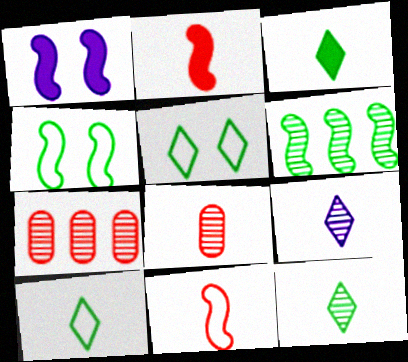[[1, 6, 11], 
[1, 7, 10], 
[3, 10, 12]]